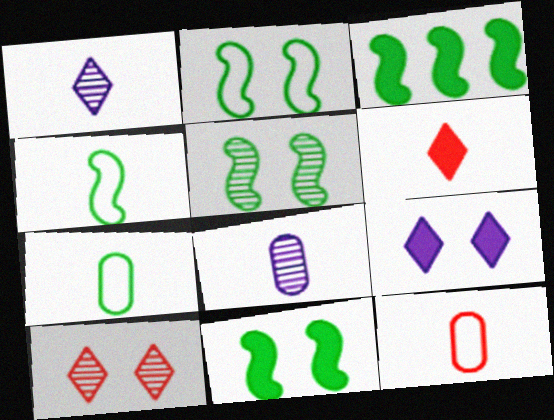[[2, 5, 11], 
[3, 4, 5], 
[4, 6, 8]]